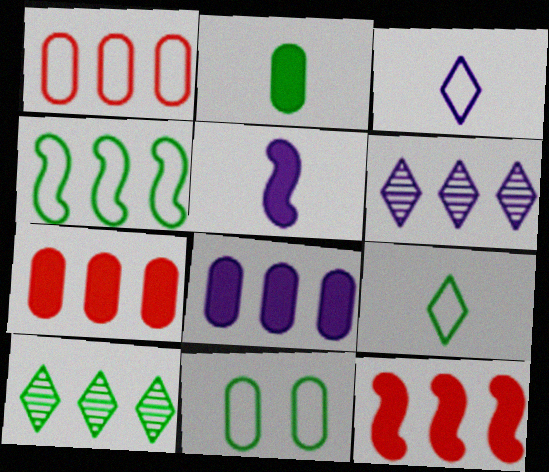[[4, 6, 7], 
[4, 9, 11]]